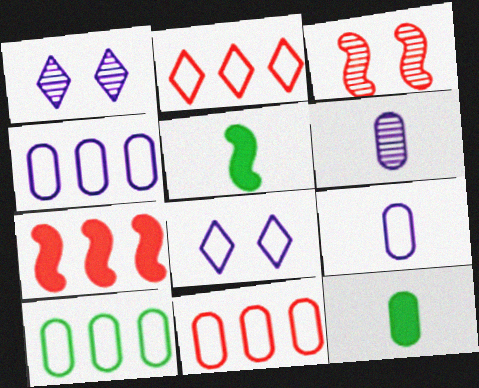[[1, 5, 11], 
[4, 10, 11]]